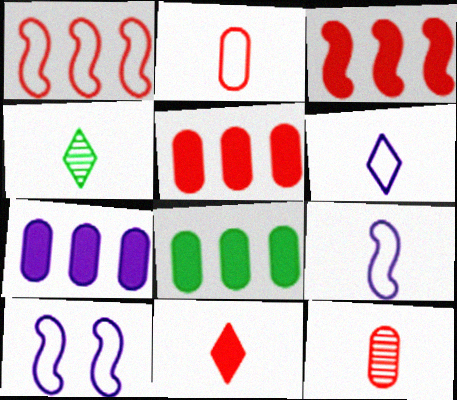[[4, 5, 10], 
[4, 6, 11], 
[5, 7, 8]]